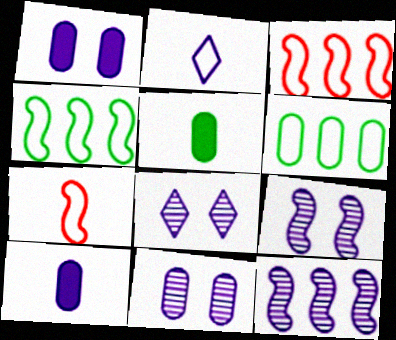[[1, 2, 12], 
[3, 5, 8], 
[8, 9, 11]]